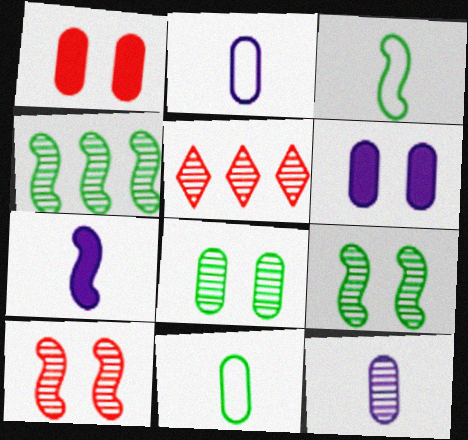[[3, 5, 6], 
[5, 9, 12]]